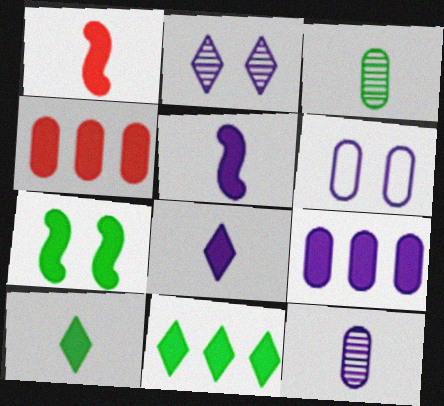[[3, 4, 6], 
[4, 7, 8], 
[6, 9, 12]]